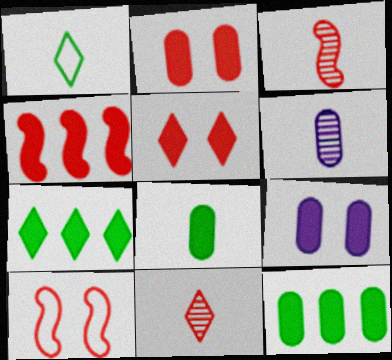[[3, 4, 10], 
[6, 7, 10]]